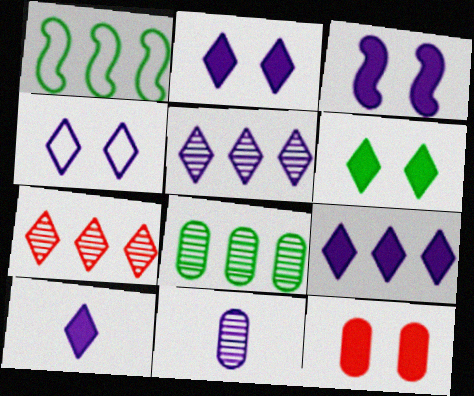[[2, 9, 10], 
[3, 6, 12], 
[4, 5, 10]]